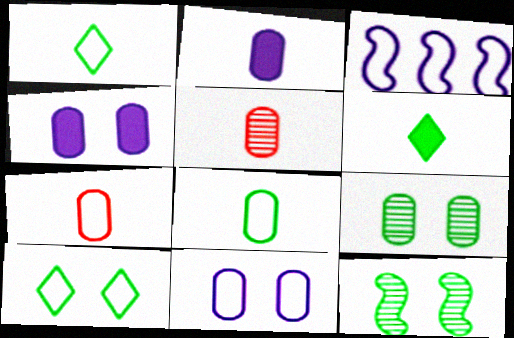[[2, 5, 8], 
[3, 7, 10]]